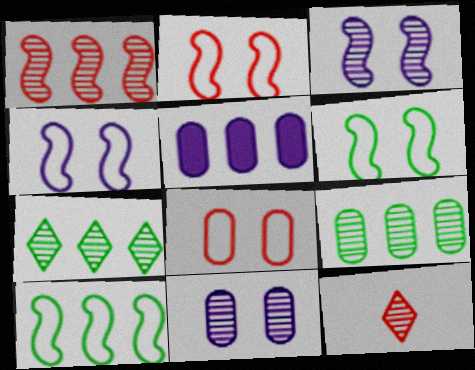[[2, 4, 6], 
[3, 9, 12], 
[5, 6, 12]]